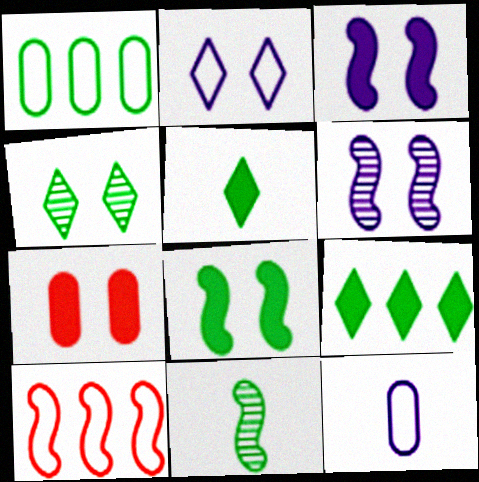[[3, 10, 11]]